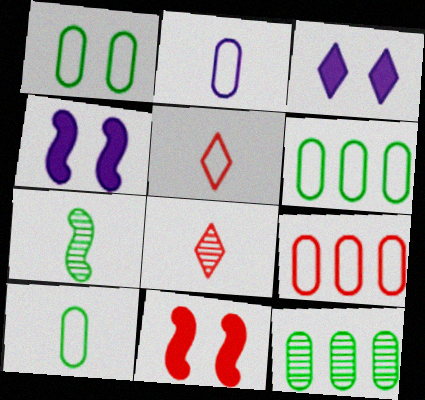[[1, 2, 9], 
[1, 6, 10], 
[3, 7, 9], 
[4, 5, 12], 
[4, 6, 8], 
[8, 9, 11]]